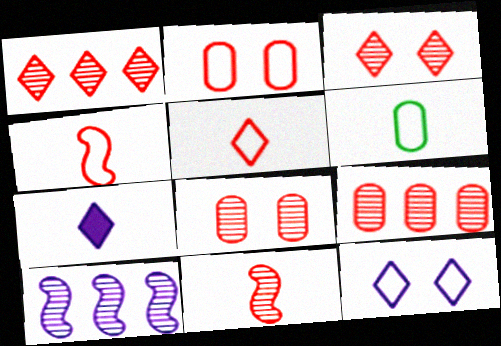[[1, 8, 11], 
[3, 9, 11], 
[6, 7, 11]]